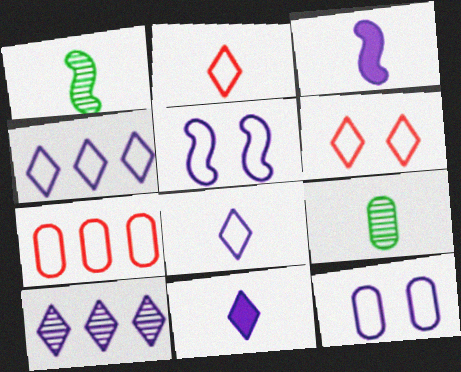[[2, 3, 9], 
[3, 10, 12]]